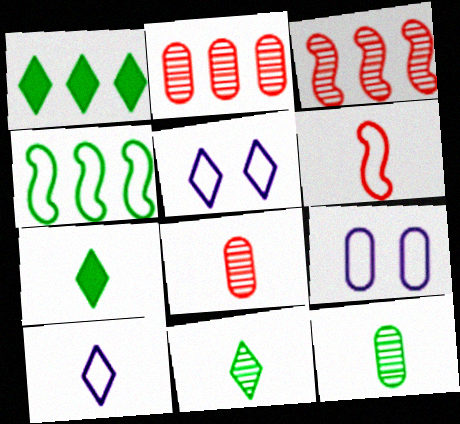[[3, 7, 9]]